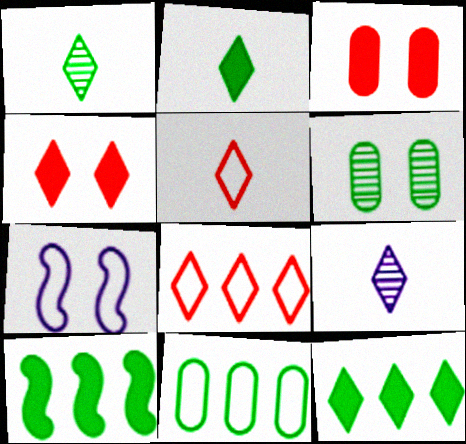[[2, 5, 9], 
[4, 6, 7], 
[5, 7, 11]]